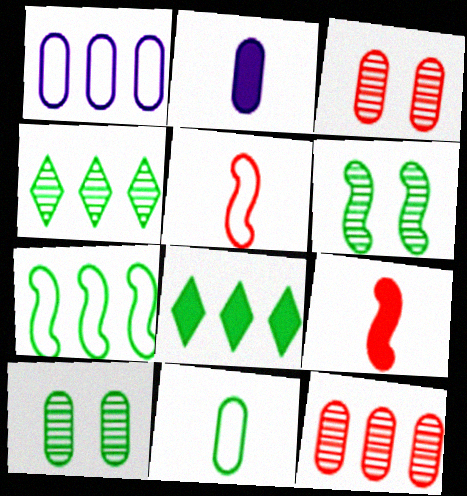[[6, 8, 11]]